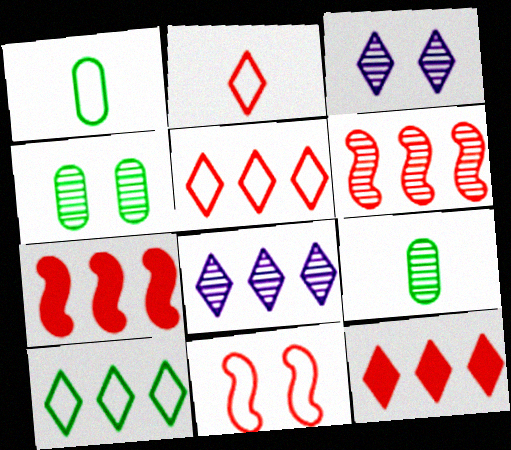[[1, 3, 7], 
[3, 6, 9], 
[8, 10, 12]]